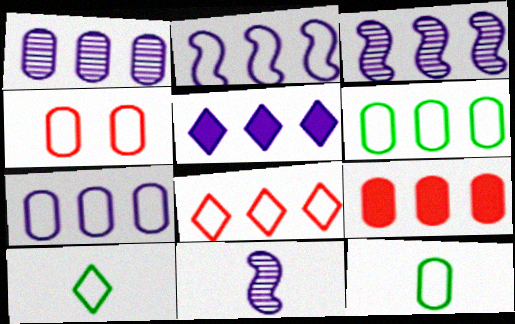[[1, 2, 5], 
[1, 6, 9], 
[2, 4, 10], 
[2, 6, 8], 
[3, 5, 7], 
[4, 7, 12]]